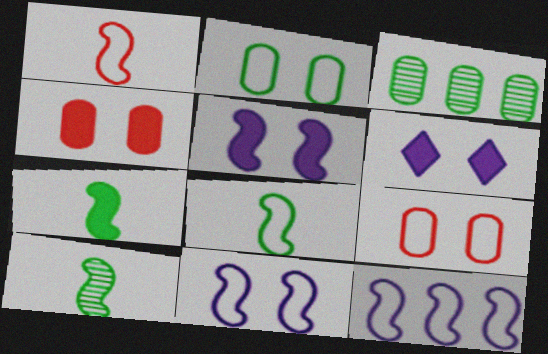[[1, 3, 6], 
[7, 8, 10]]